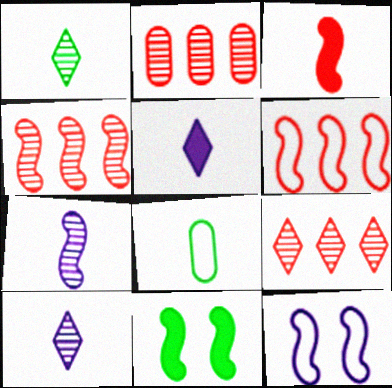[[2, 4, 9], 
[3, 8, 10], 
[6, 7, 11]]